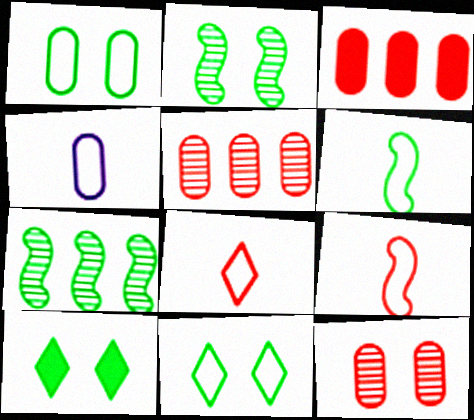[[1, 2, 10], 
[4, 6, 8]]